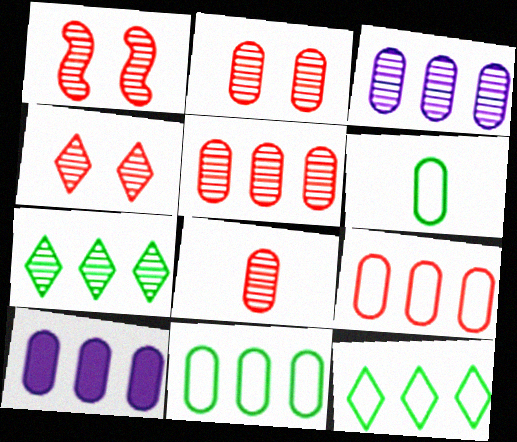[[1, 2, 4], 
[2, 5, 8], 
[2, 6, 10], 
[5, 10, 11]]